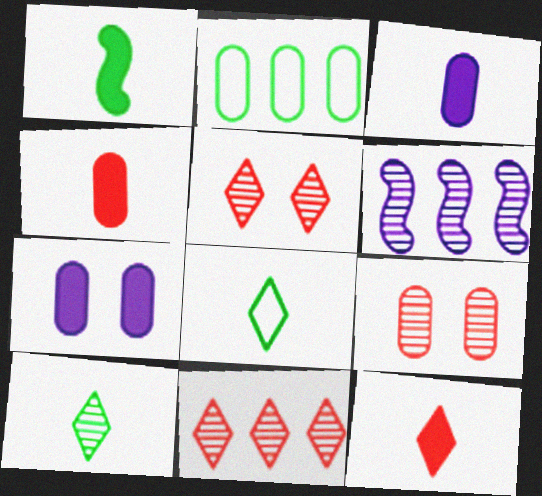[[1, 3, 12], 
[2, 3, 9], 
[6, 9, 10]]